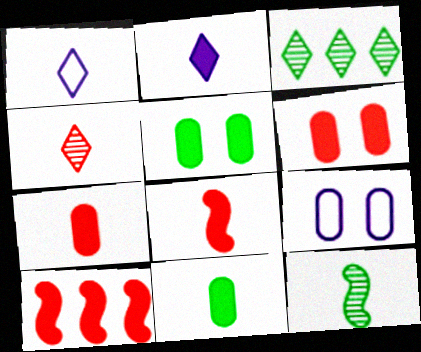[[1, 7, 12], 
[2, 5, 10], 
[2, 8, 11], 
[3, 8, 9]]